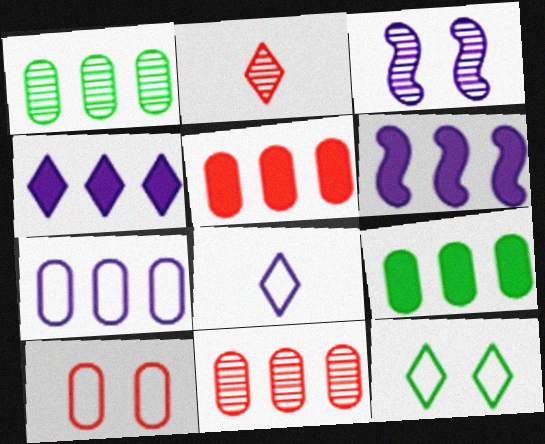[[1, 2, 3], 
[1, 5, 7], 
[2, 4, 12], 
[7, 9, 11]]